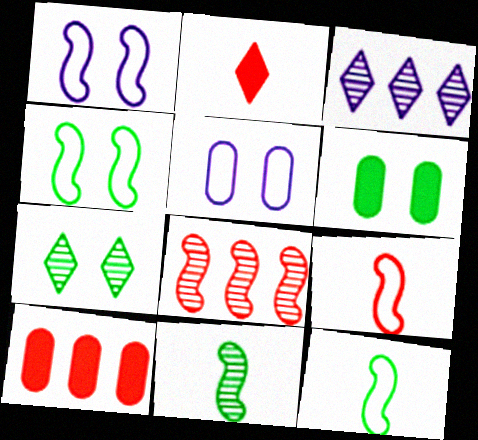[[3, 6, 9], 
[4, 6, 7]]